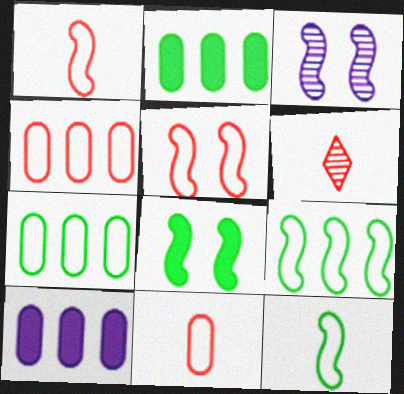[[3, 5, 8]]